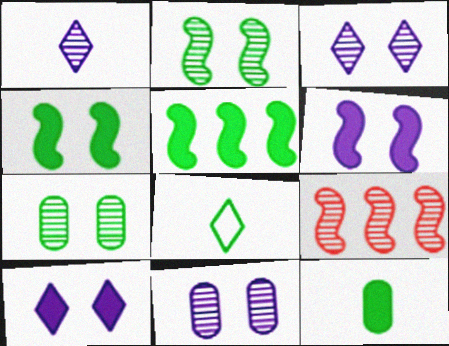[[1, 7, 9], 
[5, 7, 8]]